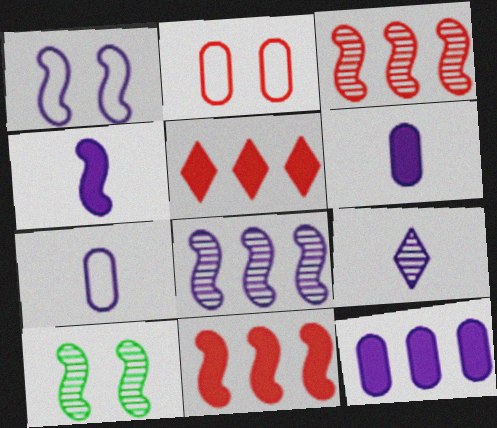[[1, 4, 8], 
[1, 9, 12], 
[4, 7, 9], 
[5, 7, 10]]